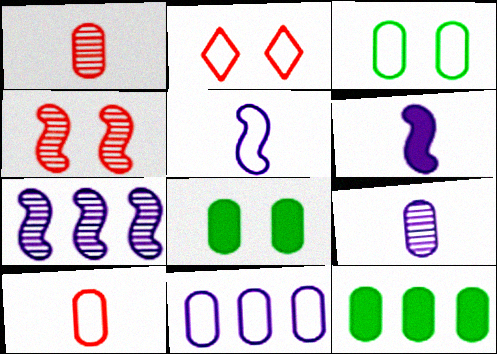[[1, 8, 11], 
[3, 10, 11]]